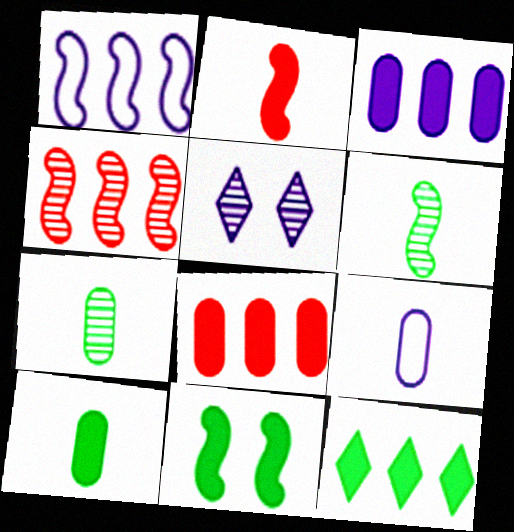[[4, 5, 7], 
[10, 11, 12]]